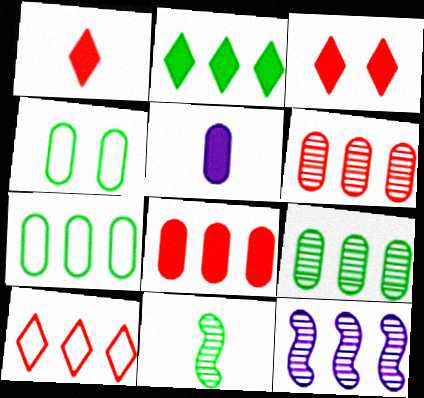[[1, 4, 12], 
[2, 4, 11], 
[4, 5, 6]]